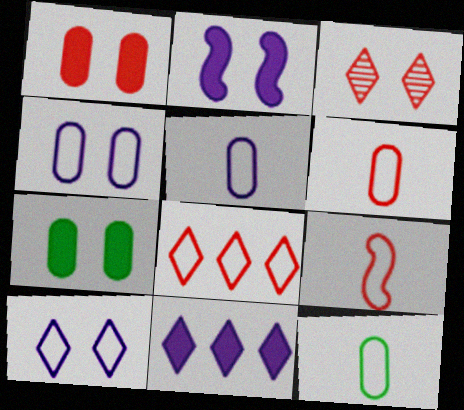[[5, 6, 12]]